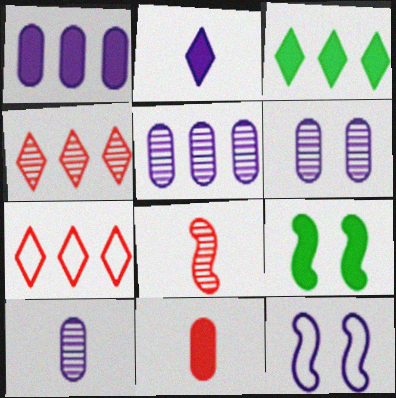[[2, 5, 12], 
[5, 6, 10], 
[7, 9, 10]]